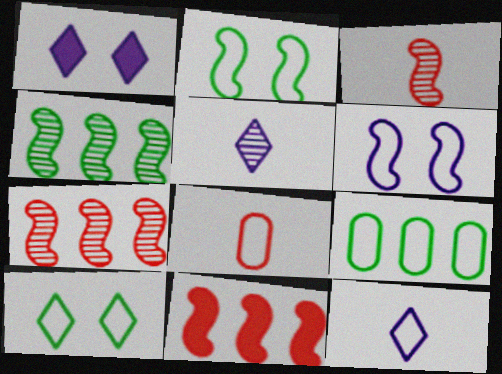[[1, 3, 9], 
[1, 4, 8]]